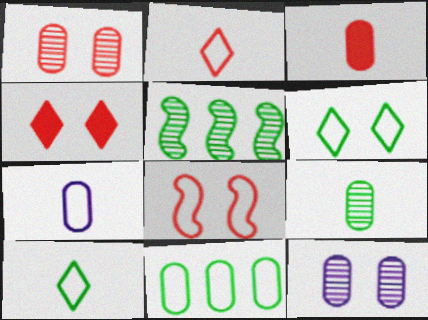[[1, 4, 8], 
[3, 7, 9], 
[3, 11, 12], 
[4, 5, 7]]